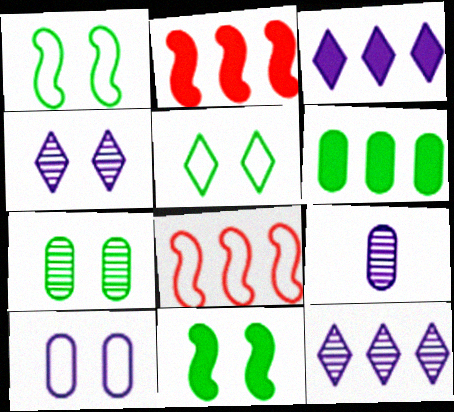[[2, 3, 6], 
[2, 5, 9], 
[5, 7, 11], 
[6, 8, 12]]